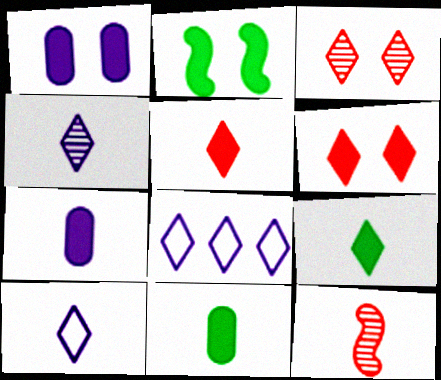[[1, 2, 6], 
[3, 8, 9], 
[10, 11, 12]]